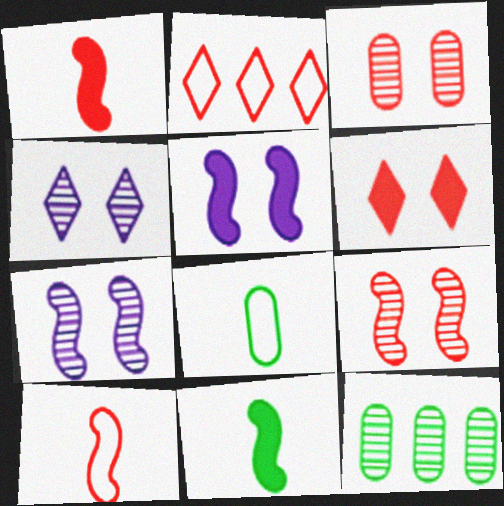[[1, 2, 3]]